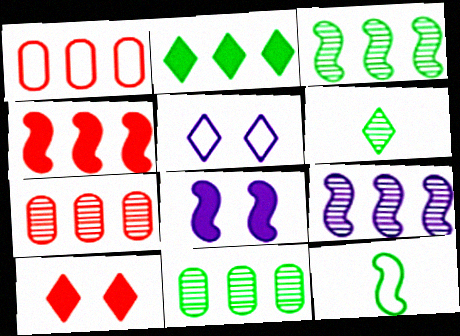[[1, 2, 9], 
[1, 5, 12], 
[1, 6, 8]]